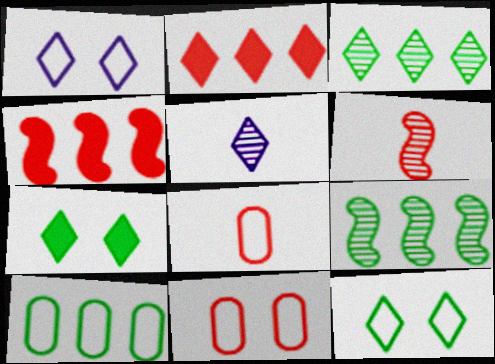[[2, 5, 12], 
[2, 6, 11]]